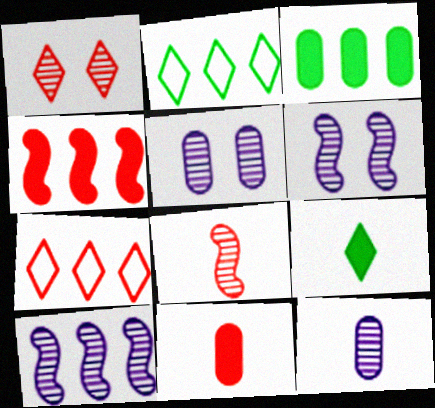[[2, 6, 11], 
[3, 7, 10]]